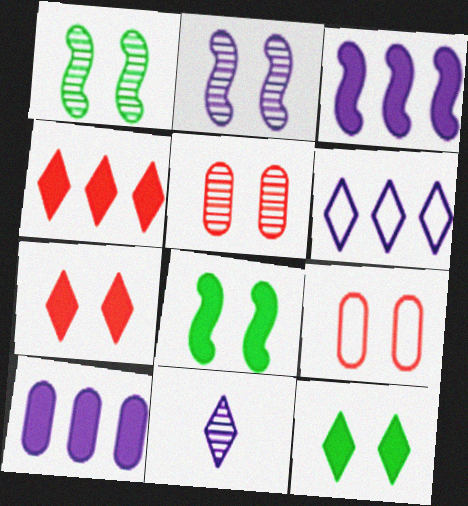[[2, 9, 12]]